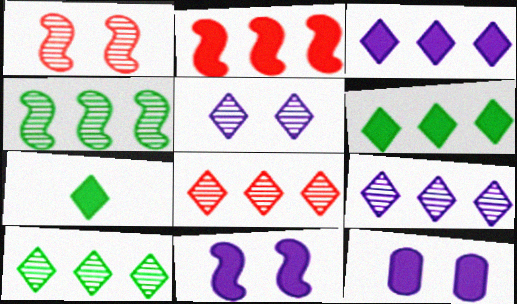[[2, 7, 12], 
[8, 9, 10]]